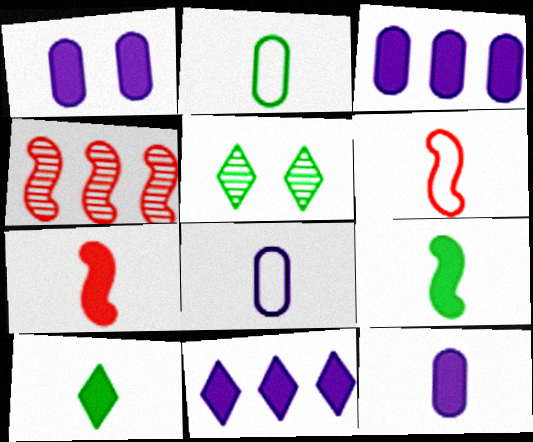[[1, 3, 12], 
[3, 5, 6], 
[7, 10, 12]]